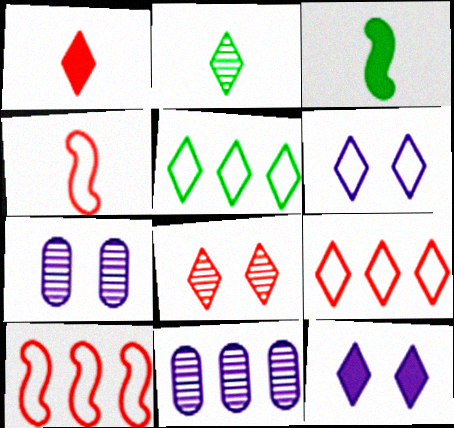[[1, 8, 9], 
[2, 9, 12], 
[3, 7, 9]]